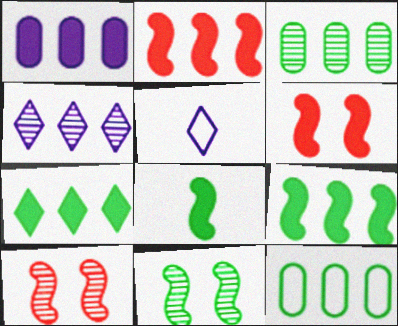[[1, 2, 7], 
[2, 4, 12], 
[3, 5, 6]]